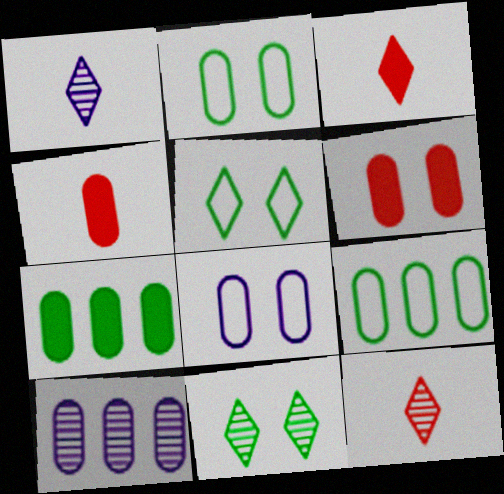[[2, 4, 10]]